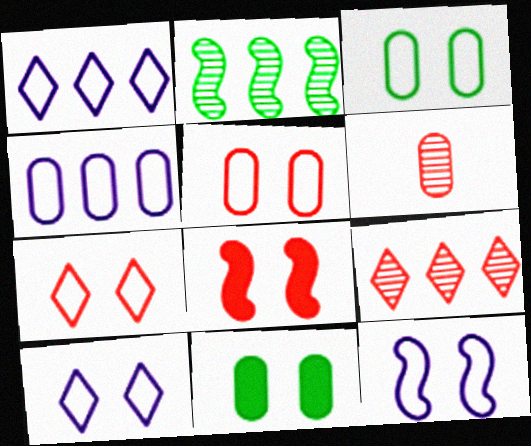[[3, 7, 12], 
[4, 6, 11]]